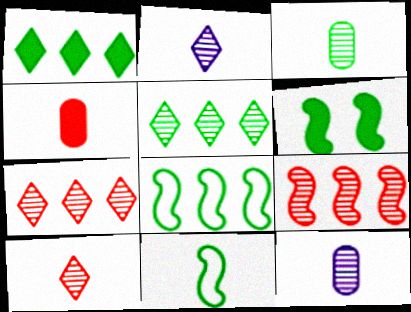[[2, 4, 11]]